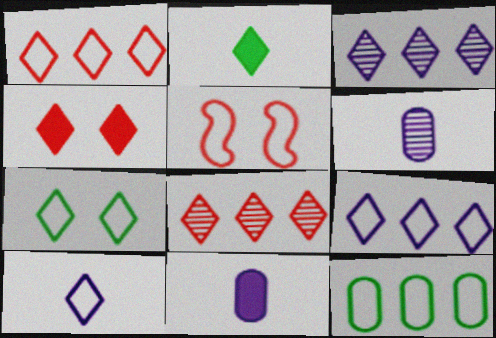[[1, 7, 10], 
[5, 10, 12]]